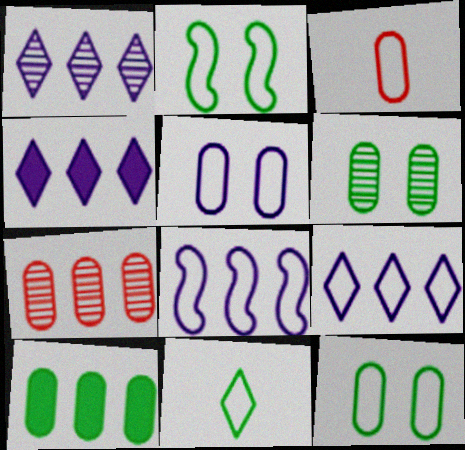[[1, 4, 9], 
[2, 3, 9]]